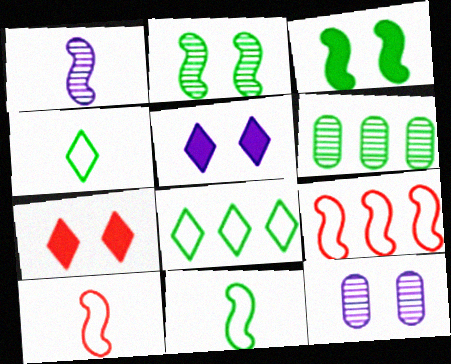[[1, 3, 9], 
[3, 4, 6], 
[5, 6, 10]]